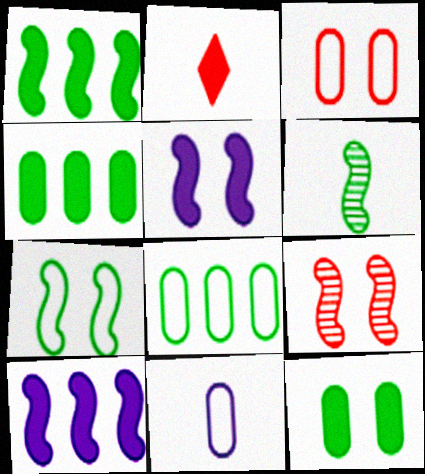[[1, 6, 7], 
[2, 4, 5], 
[2, 6, 11], 
[2, 10, 12], 
[3, 8, 11], 
[5, 7, 9]]